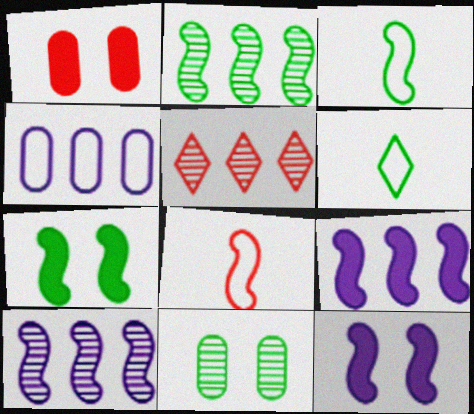[[1, 5, 8], 
[1, 6, 10], 
[2, 3, 7], 
[2, 8, 12], 
[7, 8, 10]]